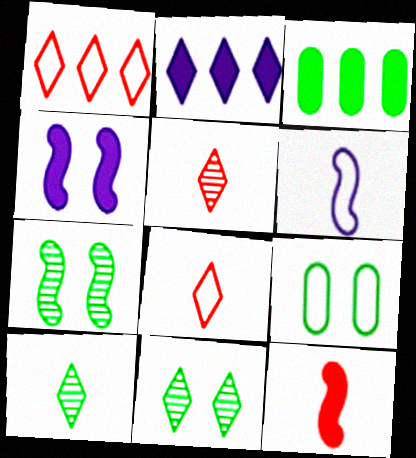[[1, 6, 9], 
[2, 8, 11]]